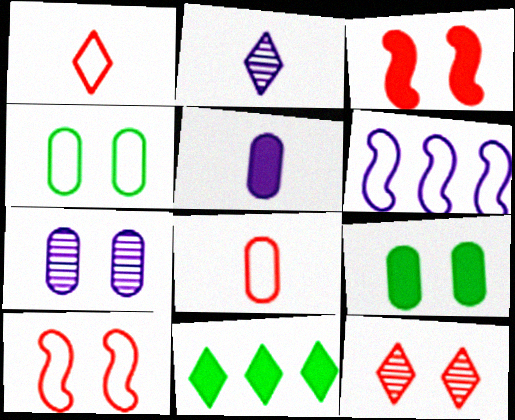[[1, 4, 6], 
[3, 5, 11]]